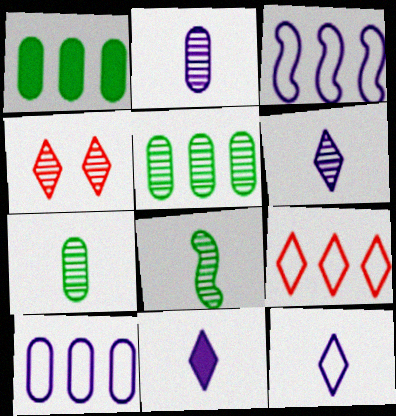[[6, 11, 12]]